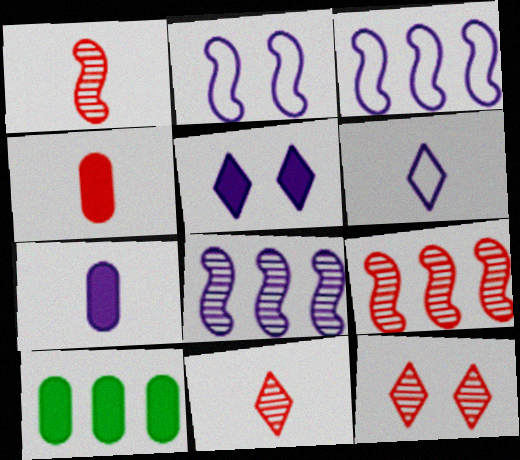[[2, 10, 11]]